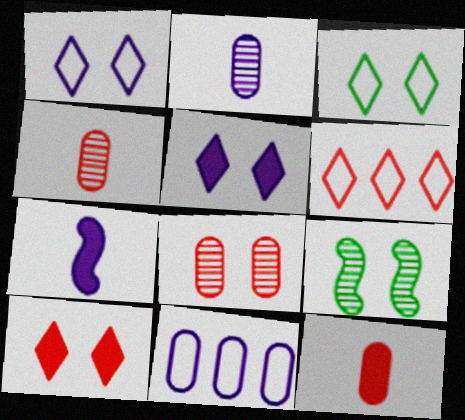[]